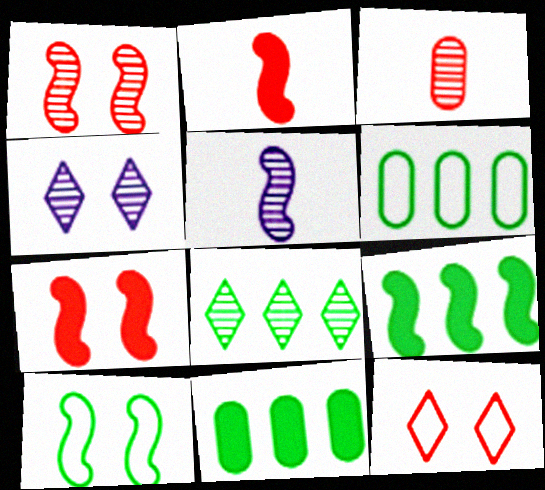[[2, 4, 6], 
[5, 11, 12], 
[6, 8, 9]]